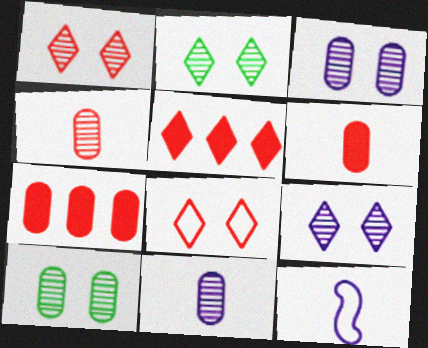[[1, 2, 9], 
[2, 7, 12], 
[5, 10, 12]]